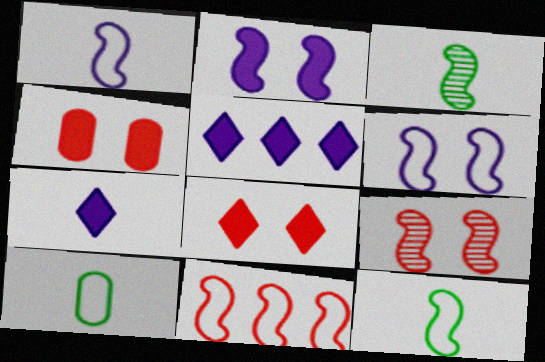[[2, 3, 11], 
[5, 9, 10], 
[6, 11, 12]]